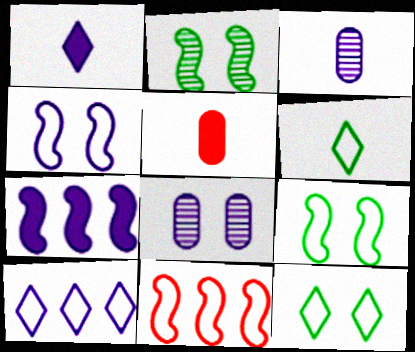[[2, 5, 10]]